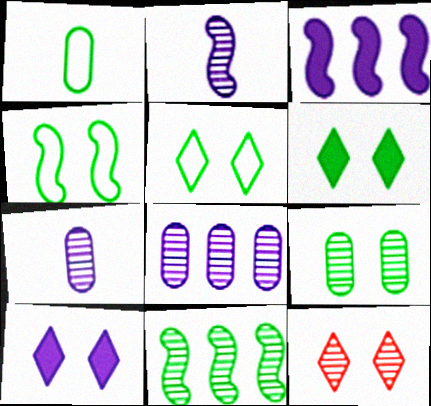[[1, 3, 12], 
[1, 6, 11], 
[4, 6, 9], 
[5, 10, 12], 
[7, 11, 12]]